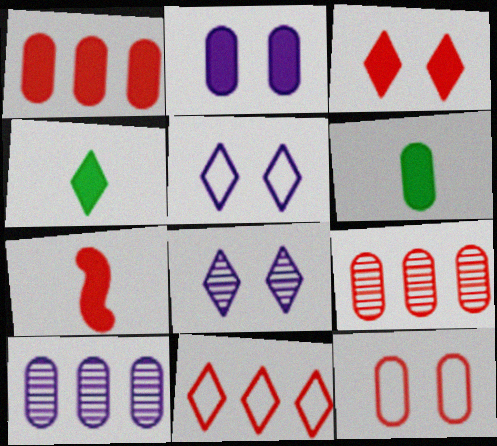[[1, 2, 6], 
[1, 3, 7], 
[4, 8, 11], 
[6, 10, 12]]